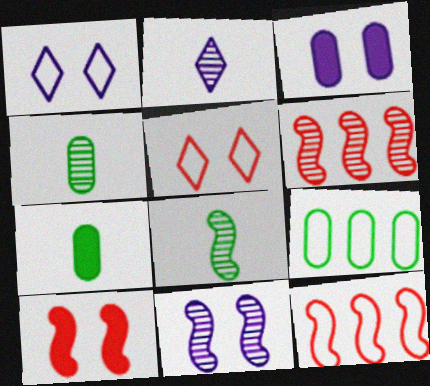[[1, 3, 11], 
[1, 6, 7], 
[2, 9, 10], 
[6, 8, 11]]